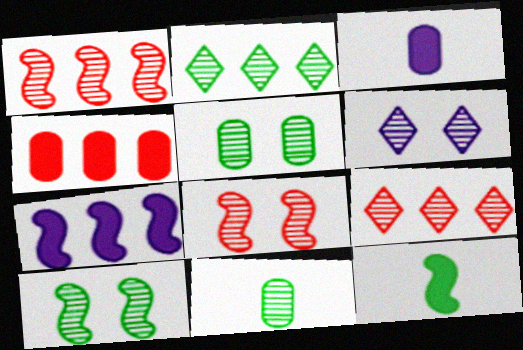[[1, 6, 11], 
[2, 10, 11], 
[5, 6, 8]]